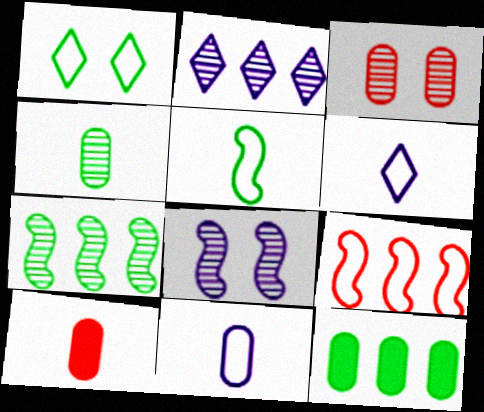[[1, 9, 11], 
[2, 9, 12], 
[3, 11, 12], 
[4, 10, 11]]